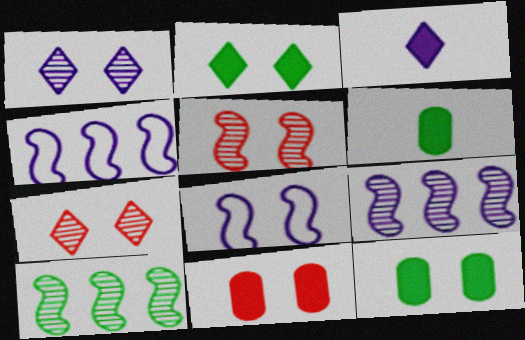[[4, 6, 7], 
[7, 8, 12]]